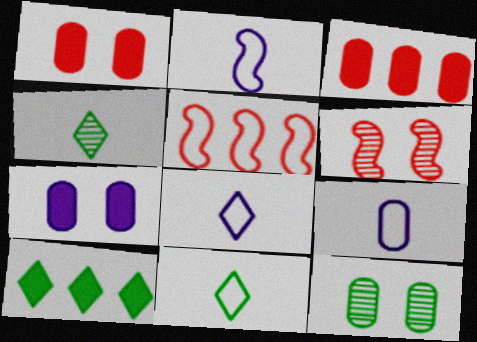[[2, 8, 9], 
[3, 9, 12], 
[4, 5, 7], 
[6, 9, 10]]